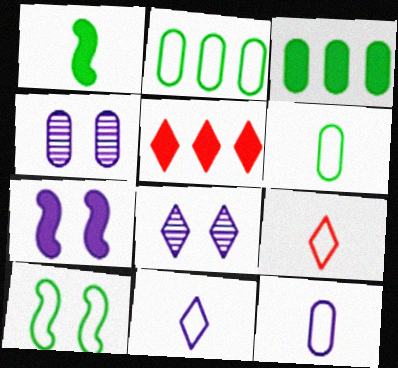[]